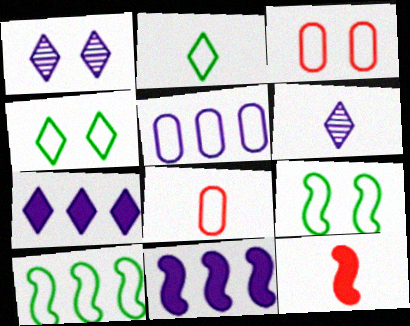[]